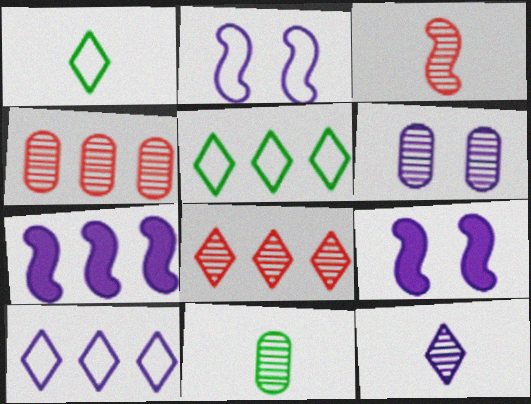[[1, 4, 9], 
[3, 11, 12], 
[4, 5, 7], 
[4, 6, 11]]